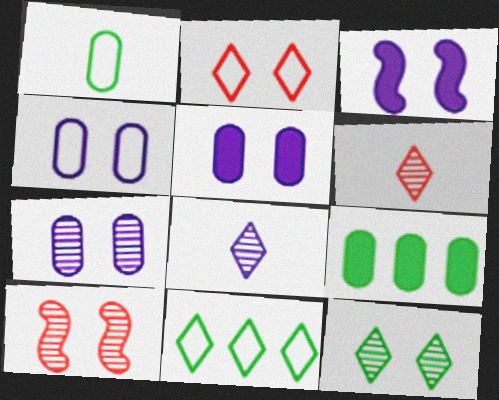[[4, 5, 7], 
[7, 10, 12]]